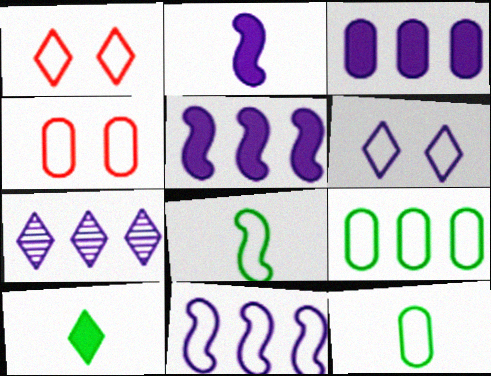[[1, 7, 10], 
[1, 11, 12], 
[3, 7, 11]]